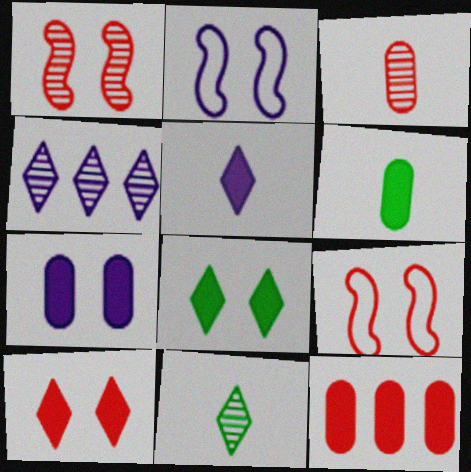[[2, 11, 12], 
[4, 6, 9], 
[6, 7, 12]]